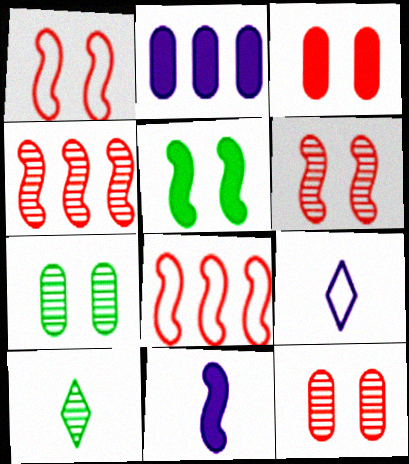[[1, 2, 10]]